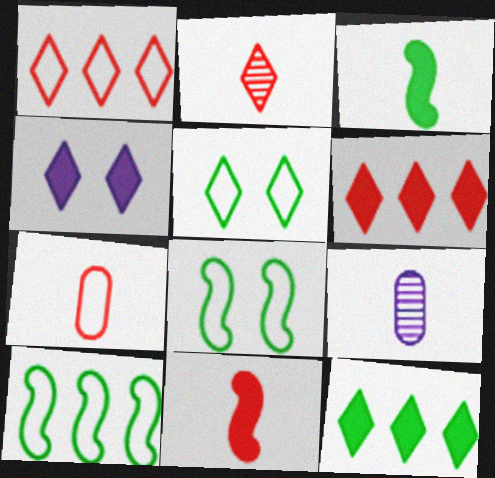[[2, 7, 11], 
[6, 8, 9]]